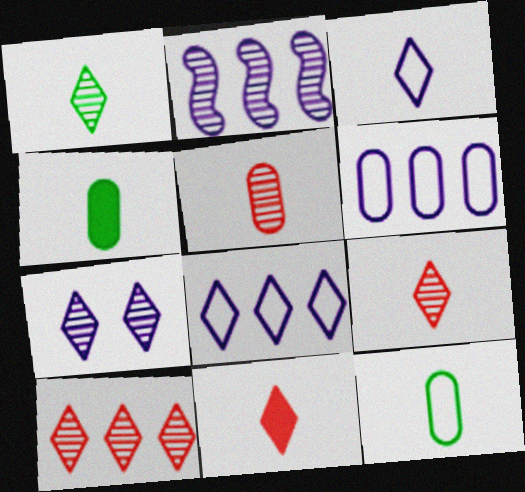[[1, 3, 11], 
[1, 7, 10]]